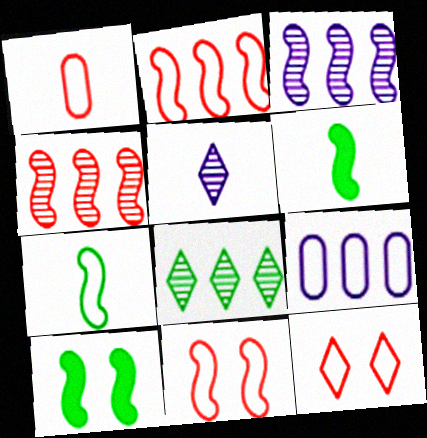[[1, 2, 12], 
[1, 5, 6], 
[3, 6, 11], 
[7, 9, 12]]